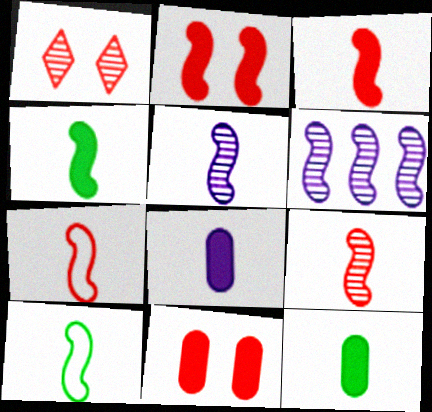[[2, 6, 10], 
[3, 5, 10], 
[3, 7, 9], 
[4, 5, 7]]